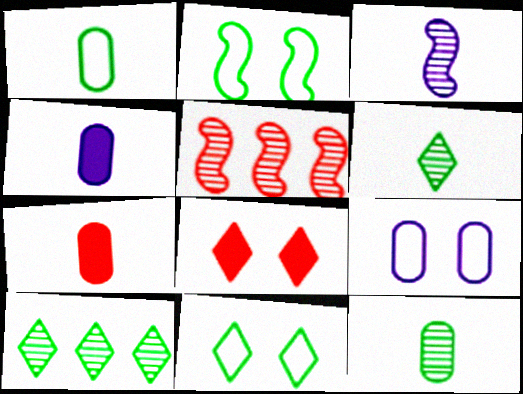[[4, 5, 11]]